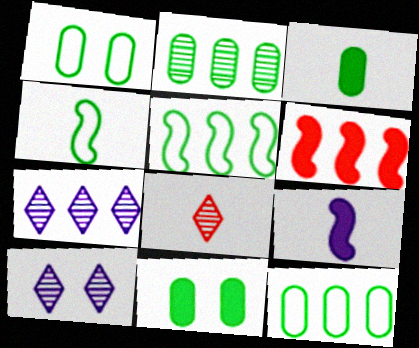[[1, 2, 3], 
[6, 7, 12]]